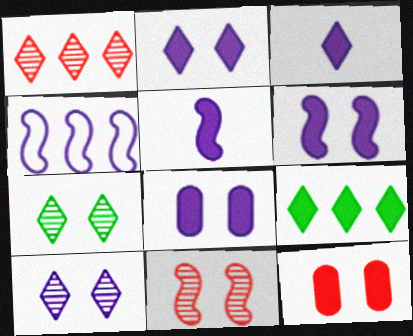[[2, 6, 8], 
[5, 9, 12]]